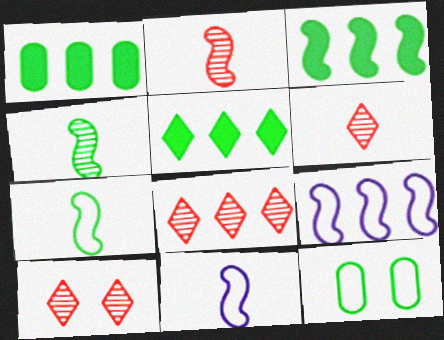[[1, 3, 5], 
[1, 8, 9], 
[1, 10, 11], 
[4, 5, 12], 
[6, 8, 10]]